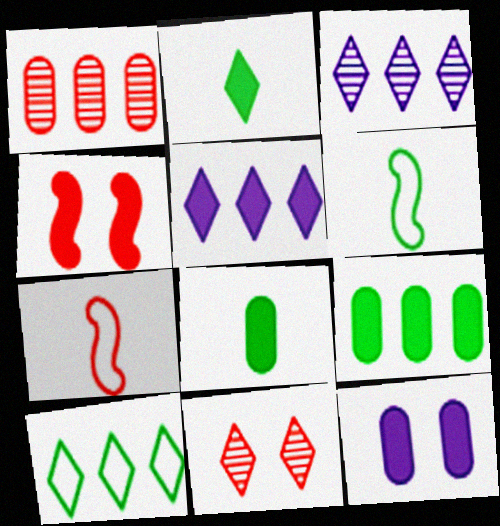[[4, 5, 8]]